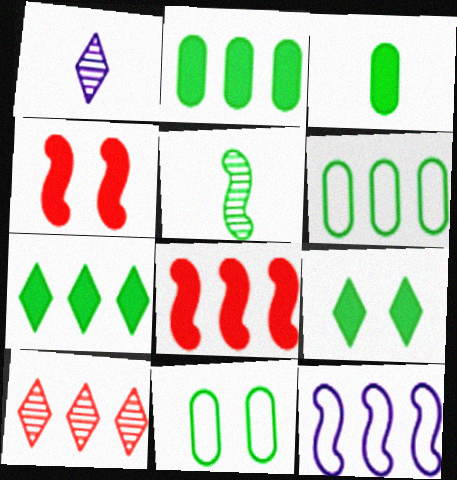[[1, 4, 6], 
[1, 8, 11], 
[2, 10, 12], 
[4, 5, 12], 
[5, 6, 9], 
[5, 7, 11]]